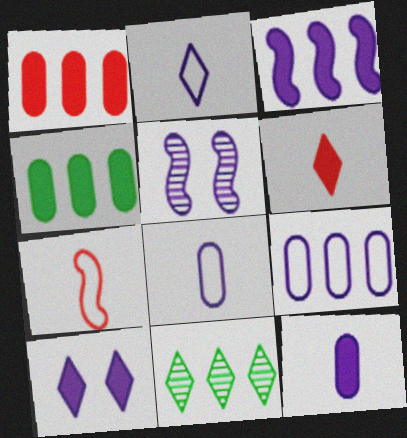[[3, 10, 12]]